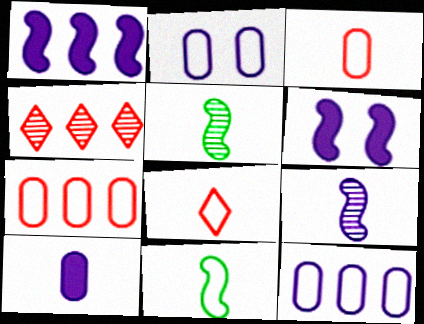[[5, 8, 10]]